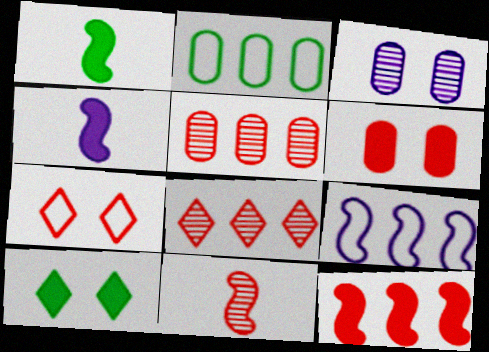[]